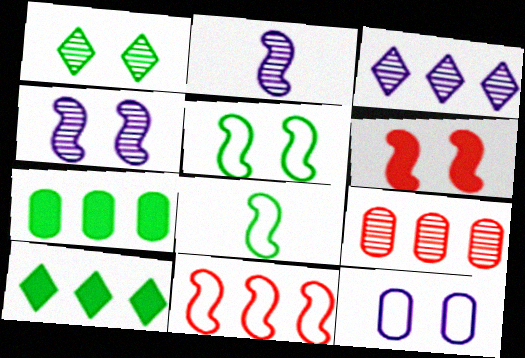[[1, 2, 9], 
[1, 6, 12], 
[1, 7, 8], 
[3, 7, 11], 
[4, 5, 6]]